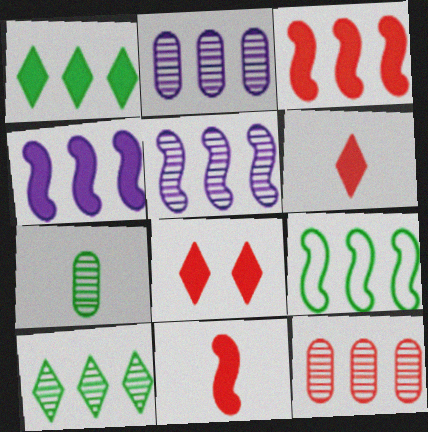[[3, 5, 9], 
[5, 10, 12]]